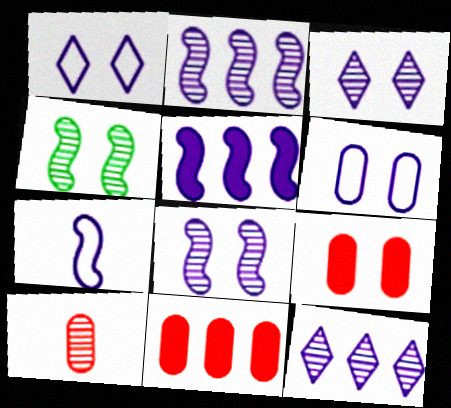[[1, 4, 9], 
[4, 10, 12], 
[5, 7, 8]]